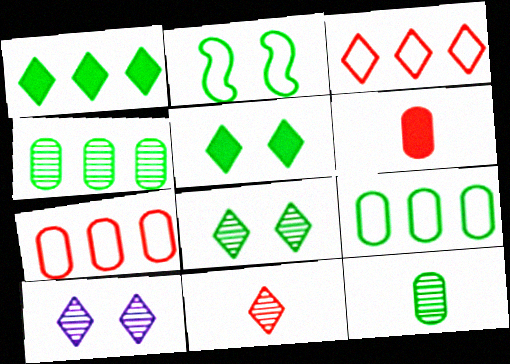[[1, 2, 12]]